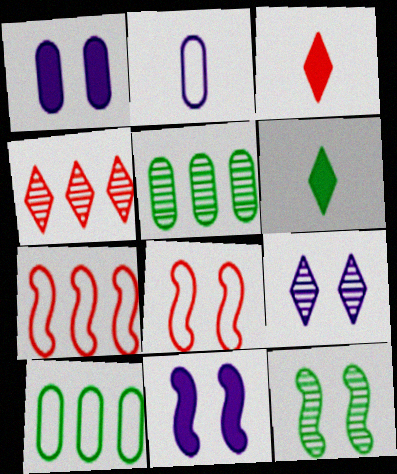[[6, 10, 12], 
[8, 11, 12]]